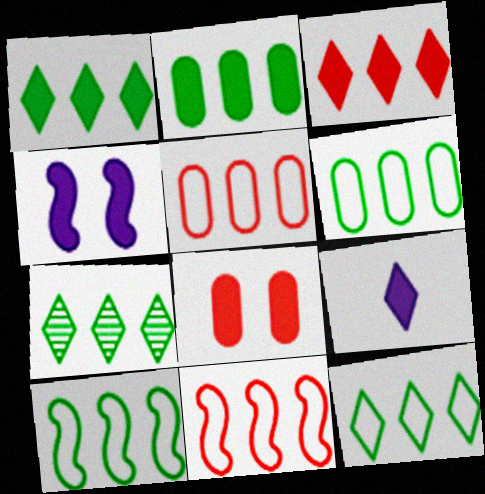[[1, 7, 12], 
[2, 7, 10], 
[6, 10, 12]]